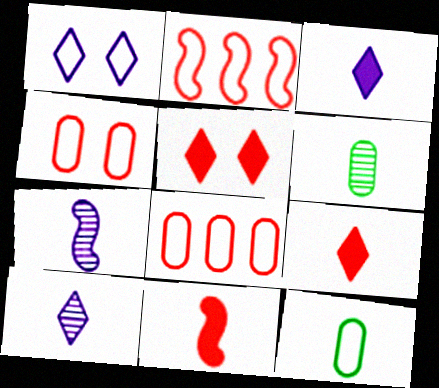[[1, 2, 12], 
[7, 9, 12], 
[10, 11, 12]]